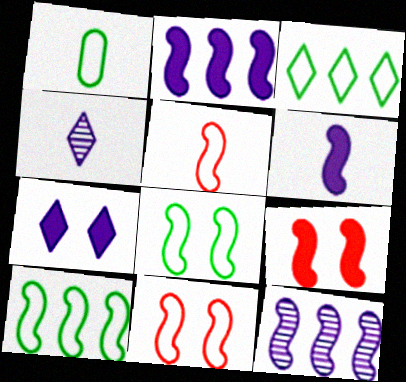[[1, 3, 8]]